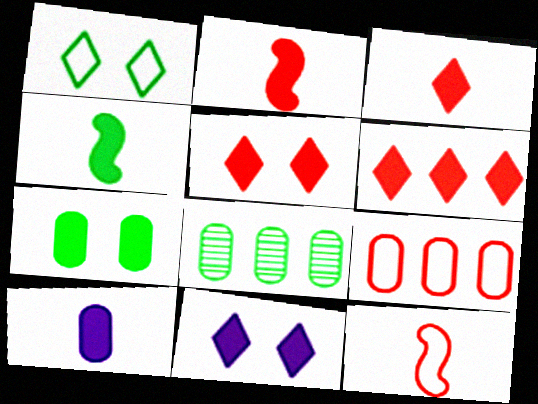[[1, 4, 8], 
[3, 4, 10], 
[3, 5, 6], 
[8, 11, 12]]